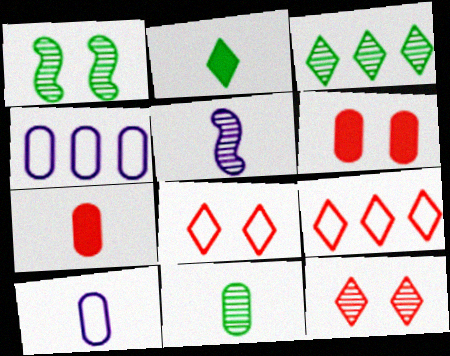[[1, 3, 11], 
[4, 6, 11], 
[7, 10, 11]]